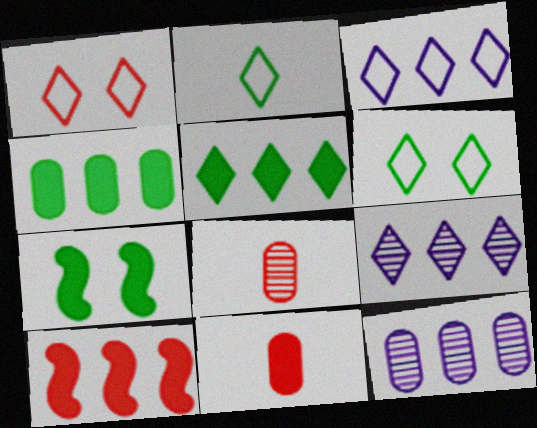[[1, 2, 3], 
[1, 8, 10], 
[3, 7, 8]]